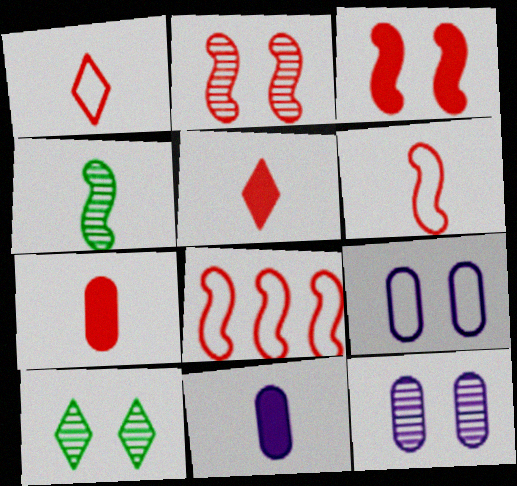[[1, 4, 11], 
[2, 10, 12], 
[3, 9, 10], 
[8, 10, 11]]